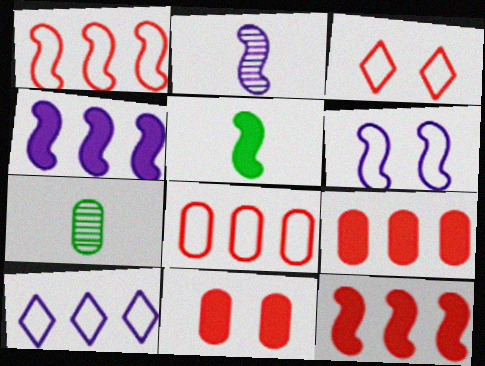[[2, 4, 6], 
[3, 4, 7]]